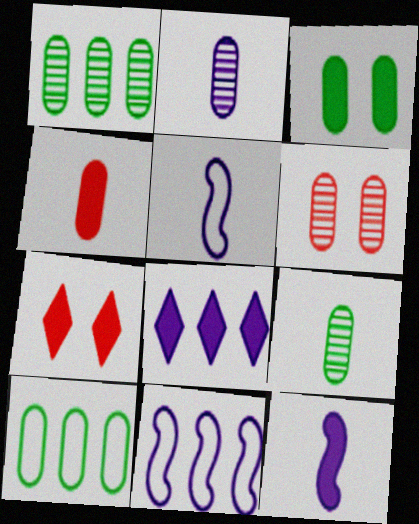[[1, 2, 6], 
[1, 5, 7], 
[3, 9, 10], 
[7, 9, 11]]